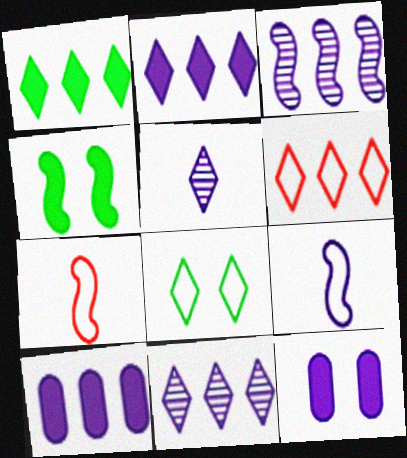[[1, 6, 11], 
[3, 4, 7], 
[9, 11, 12]]